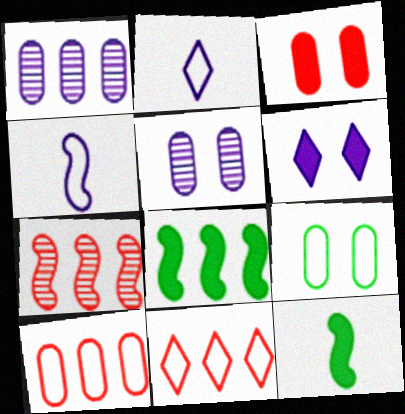[[1, 4, 6], 
[1, 8, 11], 
[3, 5, 9], 
[4, 9, 11], 
[5, 11, 12]]